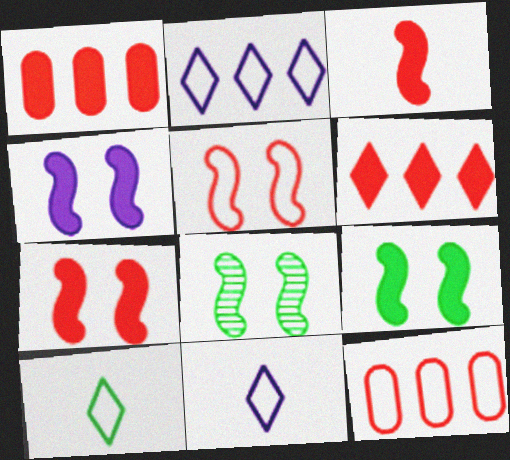[[1, 8, 11], 
[4, 5, 8], 
[4, 7, 9]]